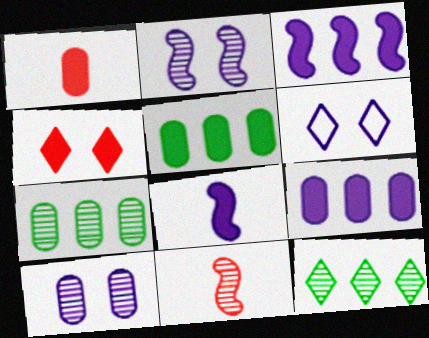[[4, 5, 8], 
[5, 6, 11], 
[10, 11, 12]]